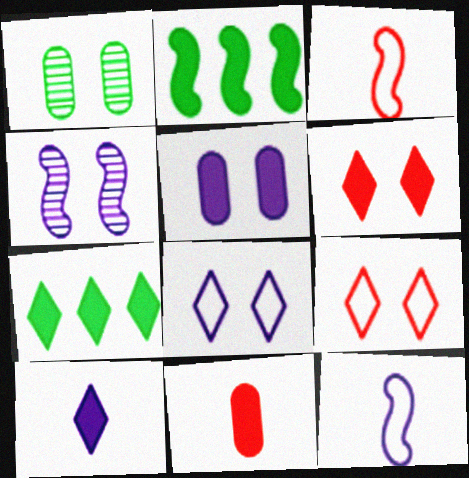[[2, 3, 4], 
[4, 5, 8], 
[6, 7, 10]]